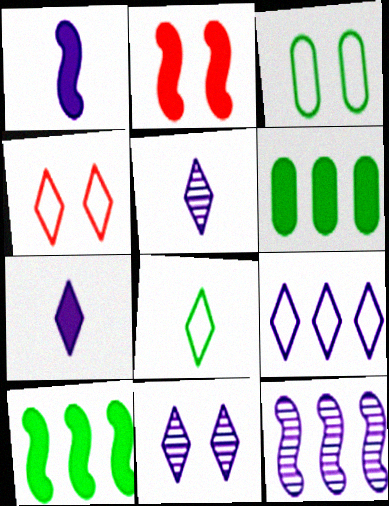[[1, 2, 10], 
[2, 3, 11], 
[2, 6, 7], 
[4, 8, 9], 
[7, 9, 11]]